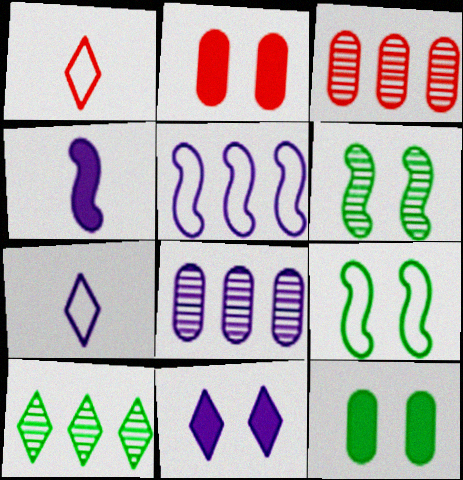[[1, 10, 11]]